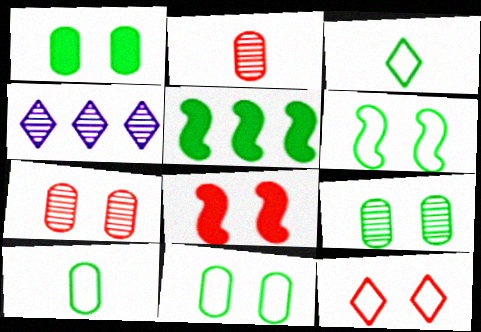[[1, 9, 11], 
[3, 5, 9], 
[4, 8, 10], 
[7, 8, 12]]